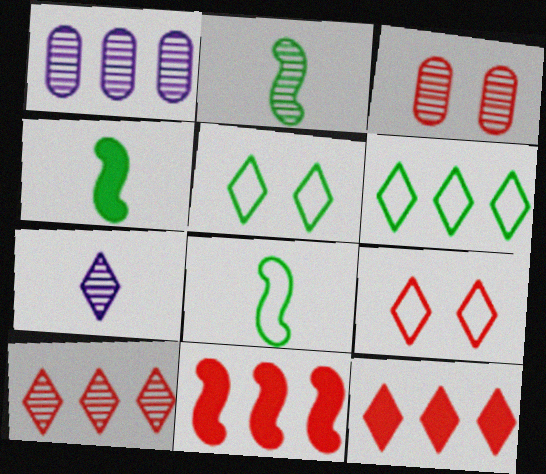[[1, 4, 9], 
[1, 6, 11], 
[2, 4, 8], 
[5, 7, 12]]